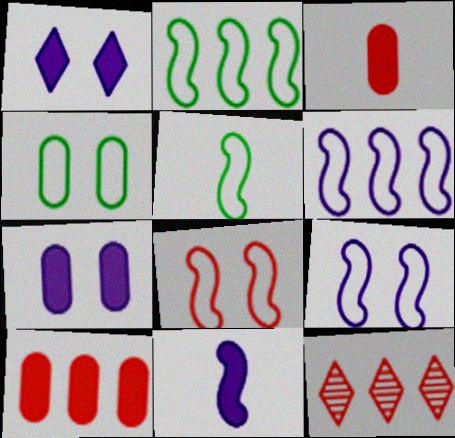[[3, 8, 12], 
[4, 11, 12], 
[5, 6, 8], 
[5, 7, 12]]